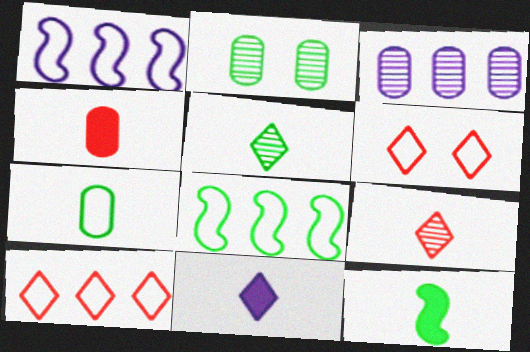[[1, 6, 7], 
[3, 6, 12], 
[4, 11, 12], 
[5, 7, 12]]